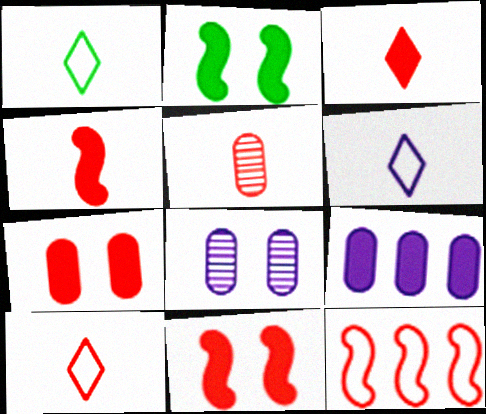[[1, 6, 10], 
[2, 3, 9], 
[4, 5, 10]]